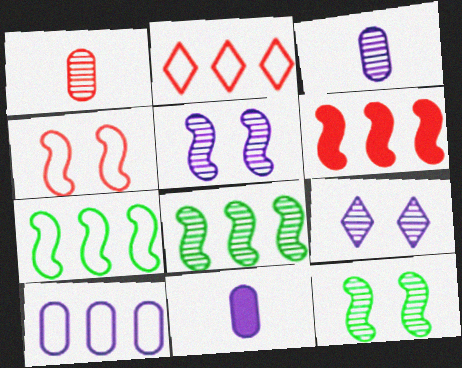[[1, 8, 9], 
[2, 7, 10], 
[2, 11, 12]]